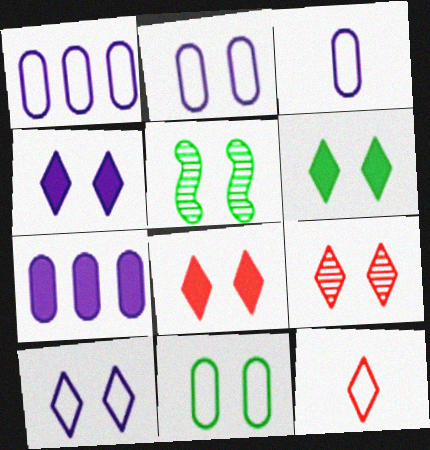[[1, 2, 3], 
[2, 5, 8], 
[4, 6, 8], 
[5, 6, 11], 
[5, 7, 12], 
[6, 9, 10]]